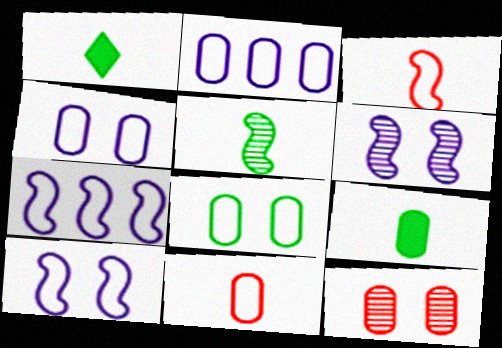[[1, 7, 12], 
[2, 8, 11], 
[2, 9, 12]]